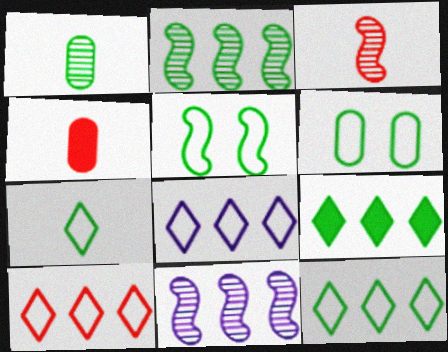[[1, 5, 9], 
[8, 10, 12]]